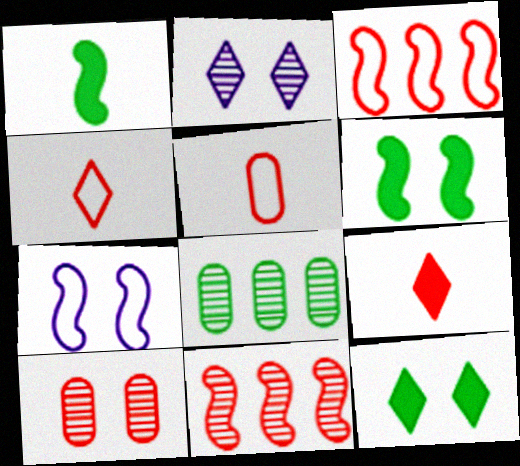[[1, 7, 11], 
[3, 9, 10], 
[7, 8, 9], 
[7, 10, 12]]